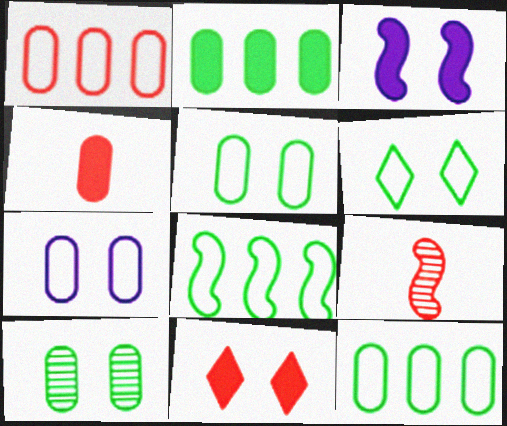[[1, 9, 11], 
[3, 8, 9]]